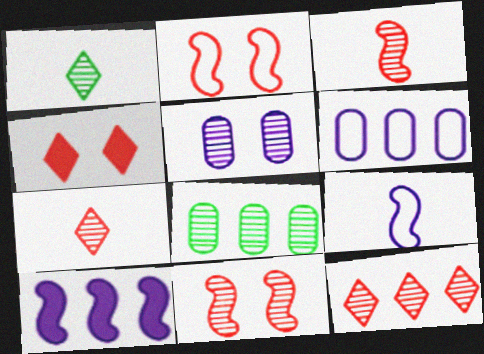[[4, 8, 9]]